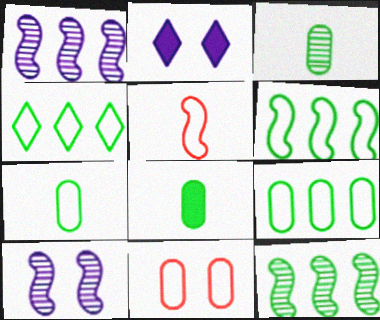[[3, 7, 8], 
[4, 6, 9]]